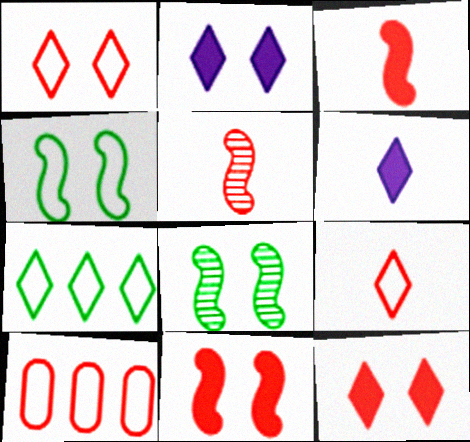[[5, 10, 12], 
[6, 8, 10]]